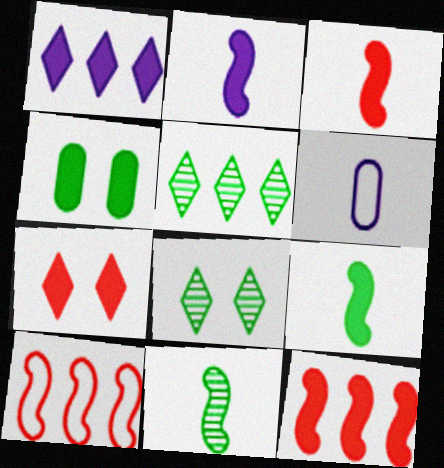[[1, 3, 4], 
[2, 3, 9], 
[6, 8, 12]]